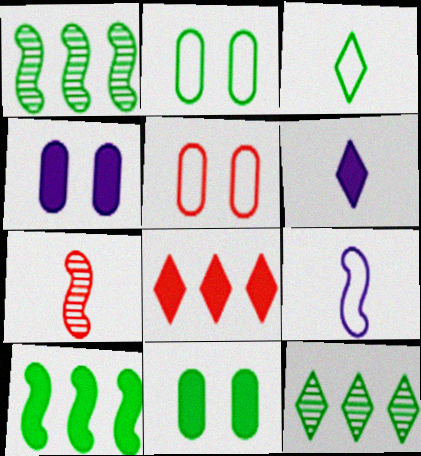[[1, 3, 11], 
[1, 5, 6], 
[5, 7, 8]]